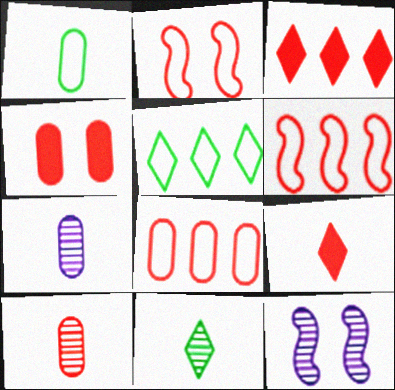[[1, 3, 12], 
[2, 3, 10], 
[4, 8, 10]]